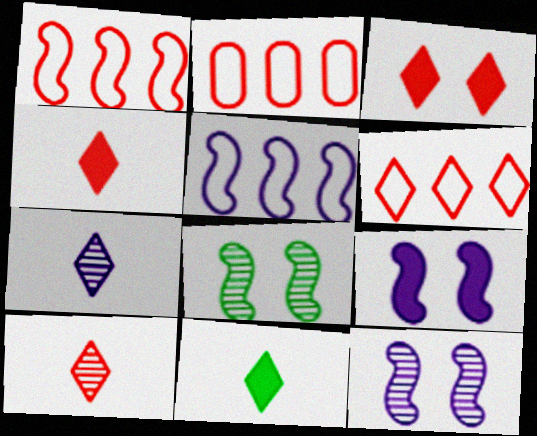[[1, 2, 6], 
[2, 11, 12], 
[3, 6, 10]]